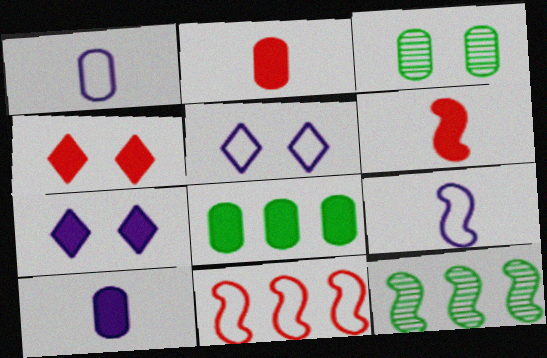[[1, 4, 12], 
[2, 5, 12], 
[6, 7, 8]]